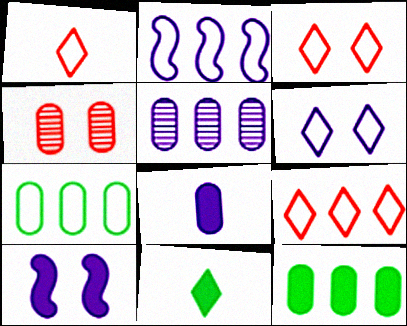[[1, 3, 9], 
[2, 4, 11], 
[2, 7, 9], 
[4, 7, 8]]